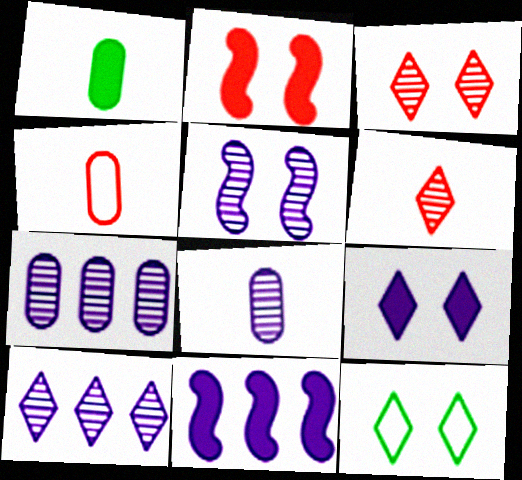[[1, 4, 8], 
[3, 9, 12], 
[5, 8, 10]]